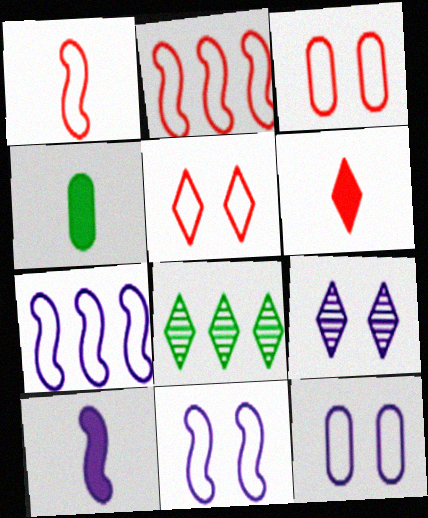[[2, 4, 9], 
[3, 8, 10], 
[4, 6, 10]]